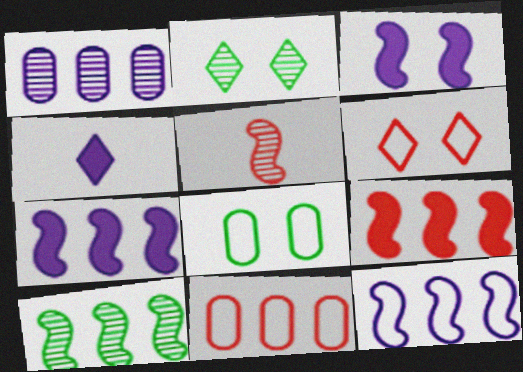[[1, 2, 5], 
[9, 10, 12]]